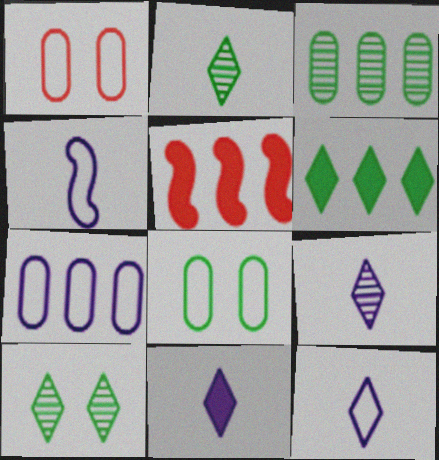[[5, 8, 9], 
[9, 11, 12]]